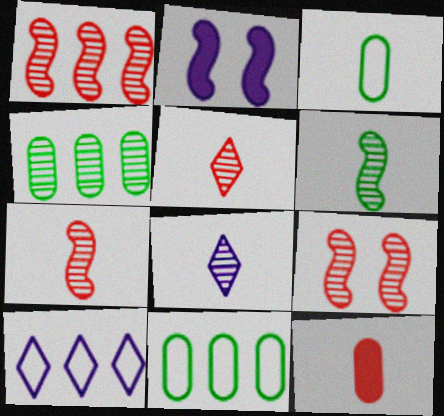[[1, 7, 9], 
[2, 5, 11], 
[4, 8, 9]]